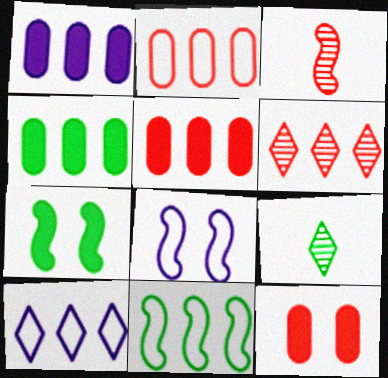[[1, 4, 5], 
[1, 6, 11], 
[2, 10, 11], 
[5, 8, 9]]